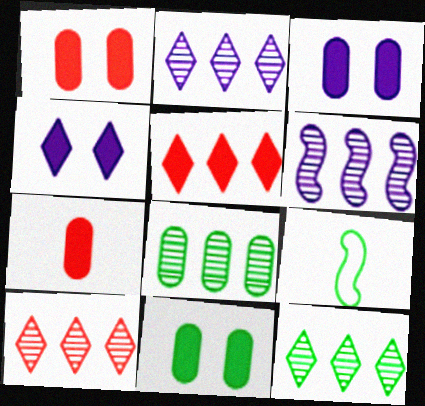[[1, 2, 9], 
[1, 3, 11], 
[2, 10, 12], 
[3, 9, 10], 
[6, 8, 10], 
[9, 11, 12]]